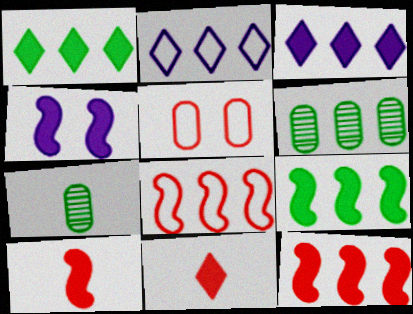[[2, 6, 12], 
[3, 6, 8], 
[4, 9, 10]]